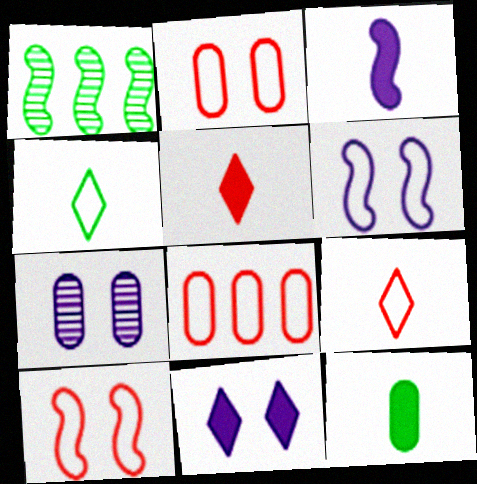[[1, 3, 10], 
[3, 5, 12], 
[4, 6, 8], 
[6, 7, 11], 
[7, 8, 12], 
[8, 9, 10]]